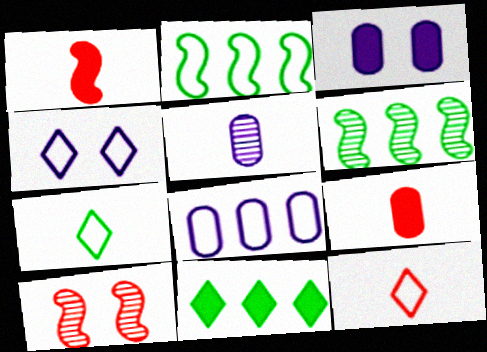[[1, 3, 11], 
[1, 5, 7], 
[3, 5, 8], 
[3, 6, 12], 
[4, 6, 9]]